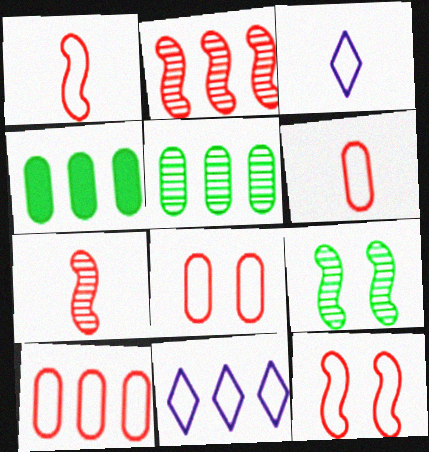[[2, 4, 11], 
[6, 8, 10]]